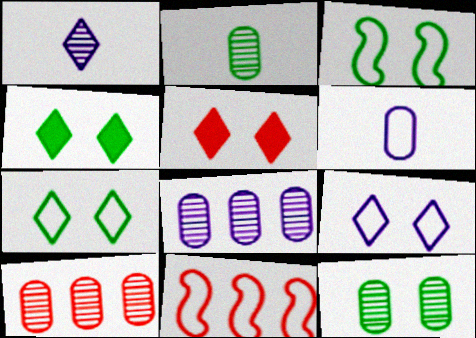[[3, 4, 12], 
[6, 7, 11]]